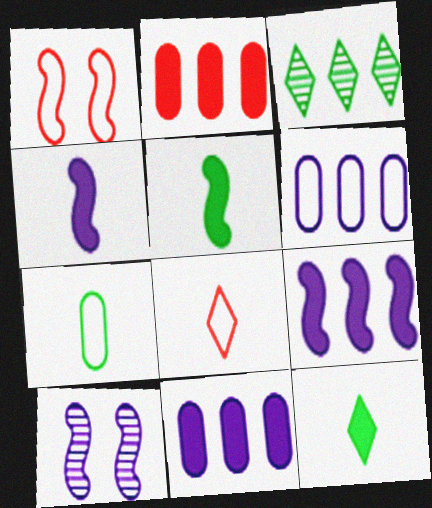[]